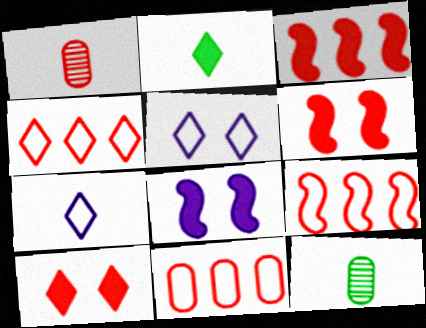[[1, 4, 6], 
[1, 9, 10], 
[3, 5, 12], 
[4, 8, 12], 
[4, 9, 11]]